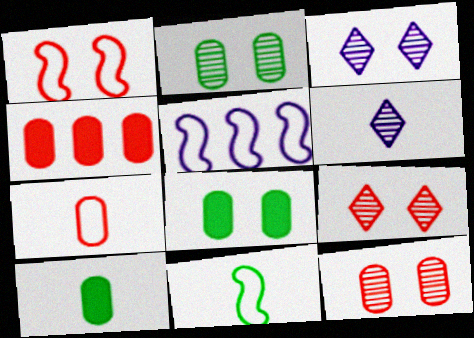[[1, 3, 8], 
[1, 5, 11], 
[3, 4, 11], 
[4, 7, 12], 
[5, 9, 10]]